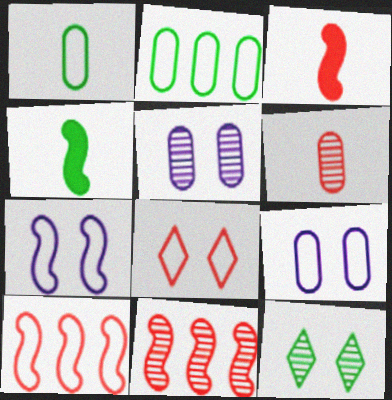[[2, 4, 12], 
[4, 7, 11]]